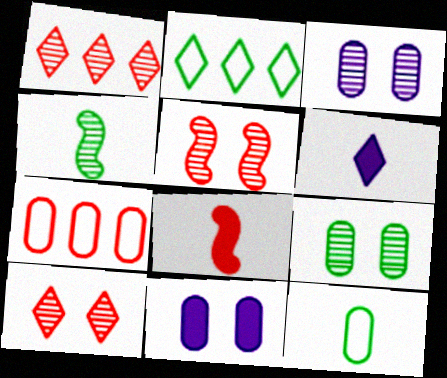[[1, 3, 4], 
[2, 3, 8], 
[2, 6, 10], 
[7, 8, 10]]